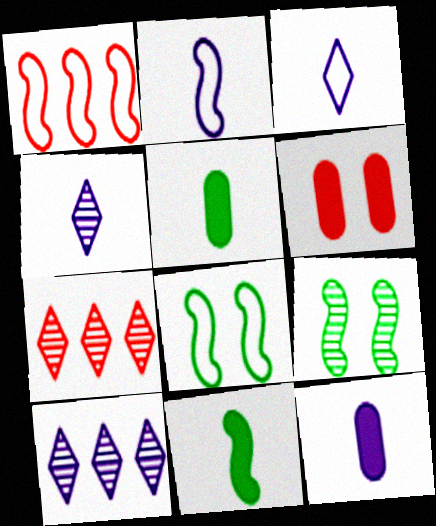[[1, 2, 8], 
[2, 4, 12], 
[7, 8, 12]]